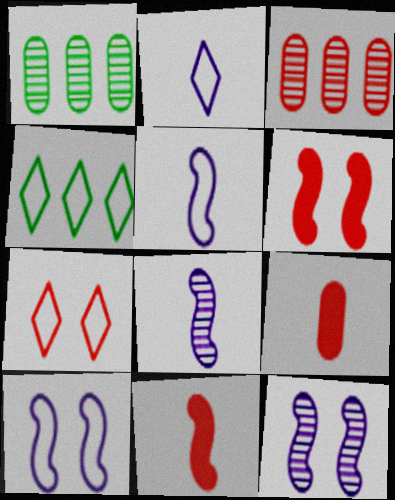[[1, 2, 6], 
[2, 4, 7], 
[3, 7, 11], 
[4, 9, 12]]